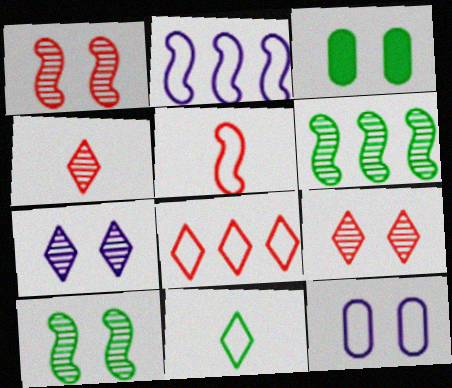[[2, 3, 4], 
[3, 6, 11]]